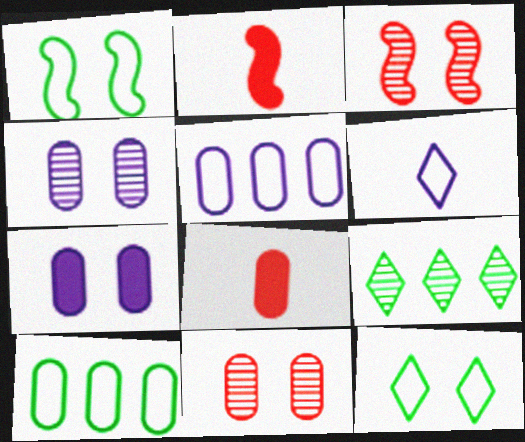[[3, 7, 12], 
[4, 8, 10]]